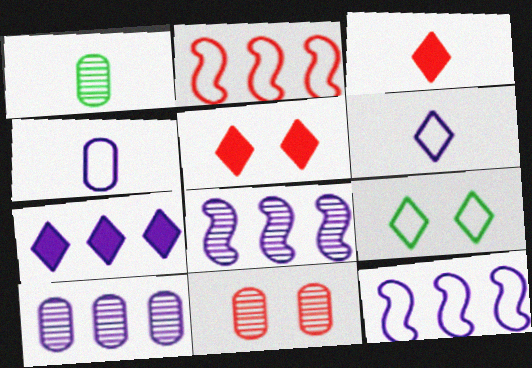[[1, 5, 12], 
[1, 10, 11], 
[2, 3, 11], 
[2, 4, 9], 
[7, 10, 12]]